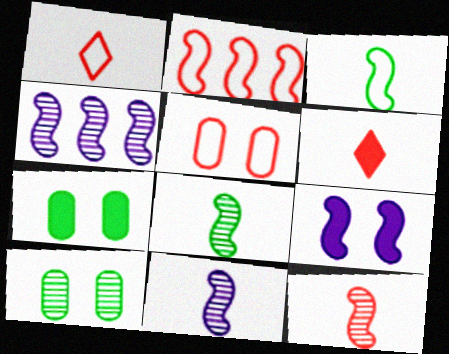[[1, 2, 5], 
[1, 4, 7], 
[2, 8, 9], 
[8, 11, 12]]